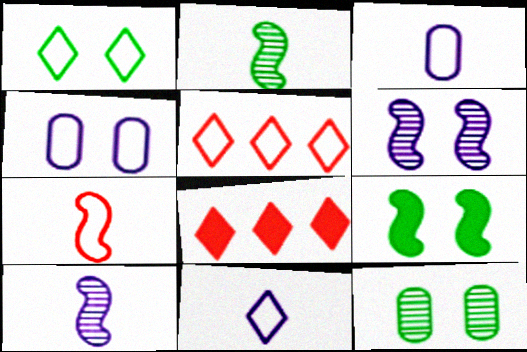[[1, 5, 11], 
[1, 9, 12], 
[2, 4, 8]]